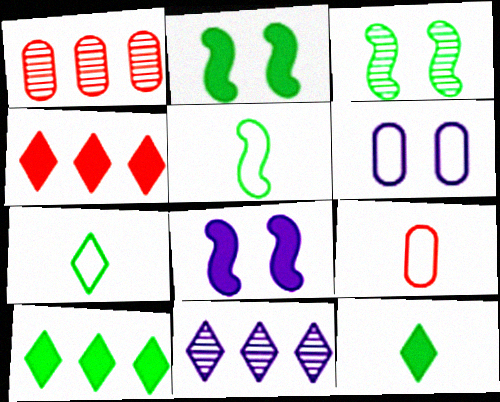[[1, 7, 8], 
[2, 9, 11]]